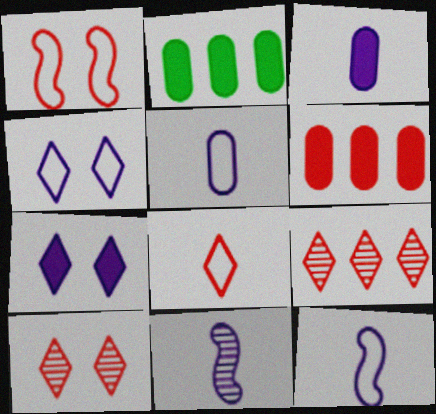[[2, 10, 12]]